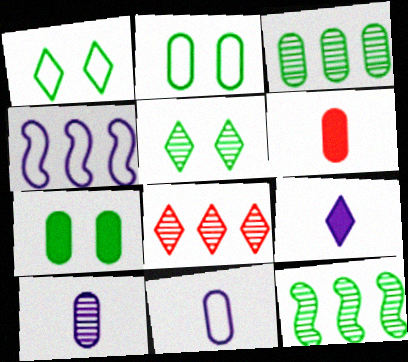[[1, 8, 9], 
[4, 5, 6]]